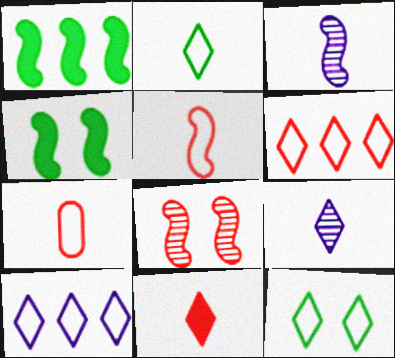[[2, 9, 11]]